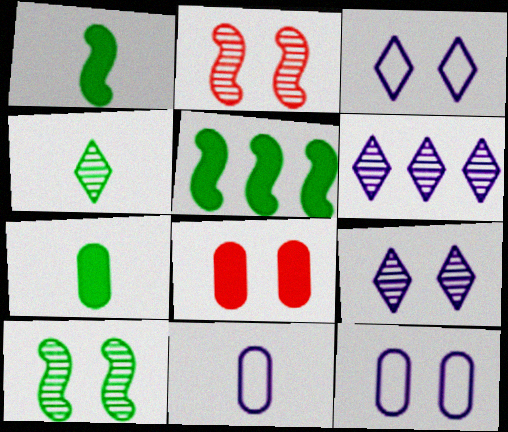[[3, 8, 10]]